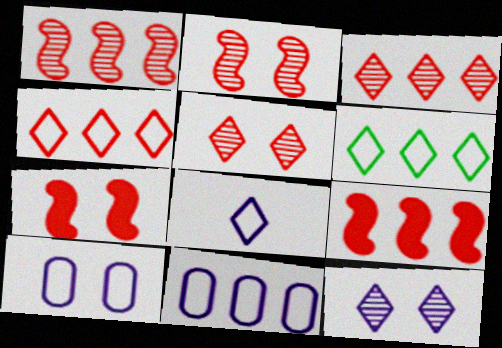[]